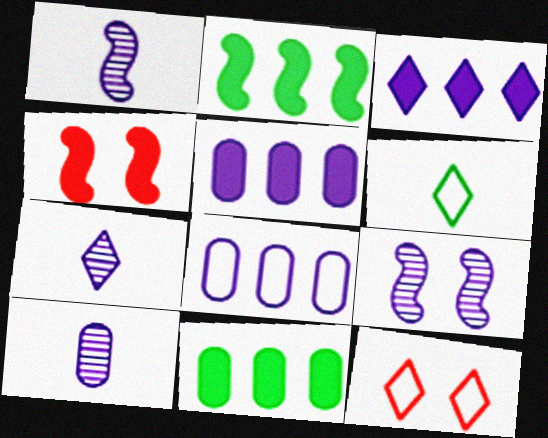[[1, 7, 10], 
[1, 11, 12], 
[2, 10, 12]]